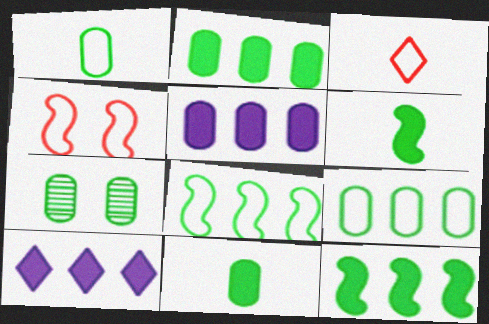[[1, 2, 7], 
[7, 9, 11]]